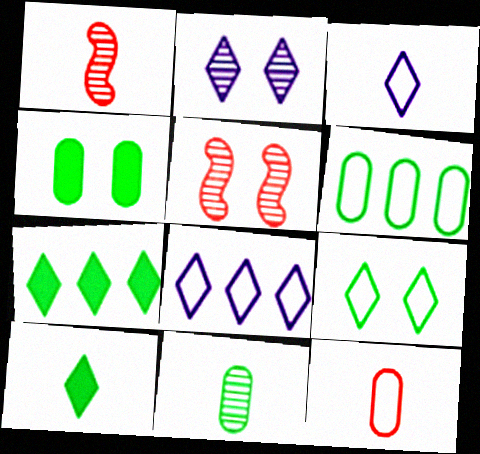[[1, 4, 8], 
[4, 6, 11]]